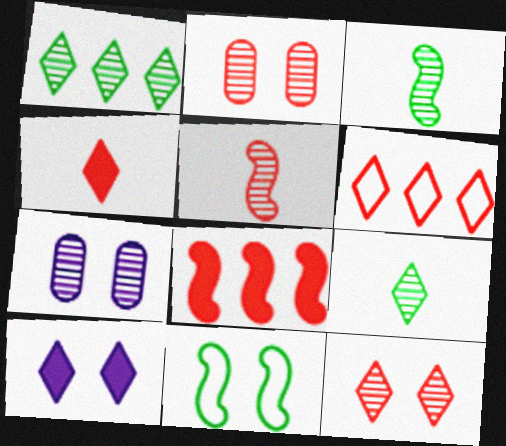[[1, 5, 7], 
[2, 10, 11], 
[4, 6, 12], 
[6, 9, 10]]